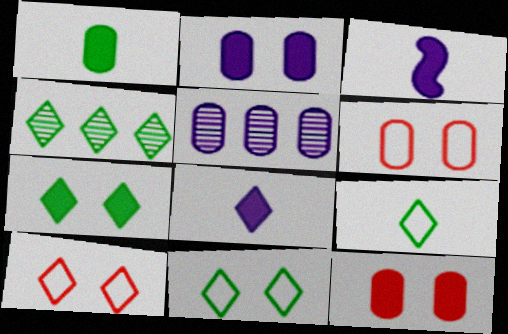[[1, 5, 6], 
[3, 4, 6], 
[4, 7, 9], 
[4, 8, 10]]